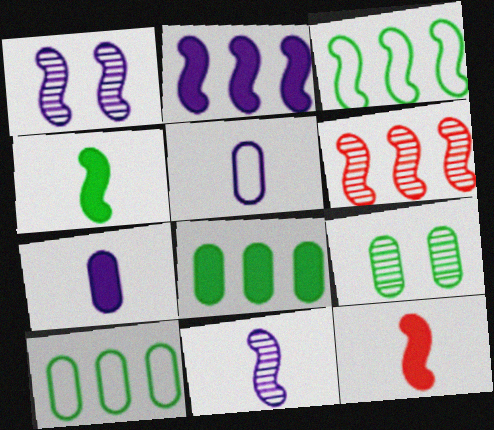[[1, 3, 12], 
[2, 3, 6]]